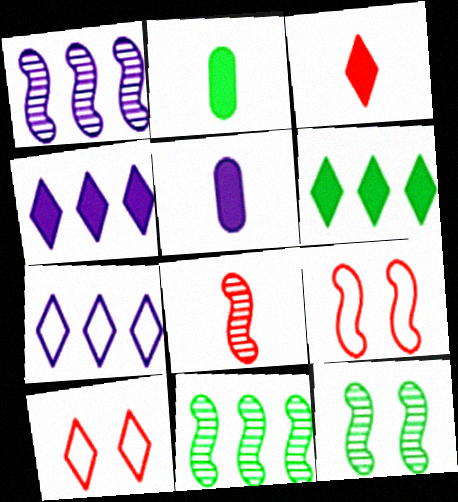[[1, 2, 10], 
[1, 8, 12], 
[5, 10, 11]]